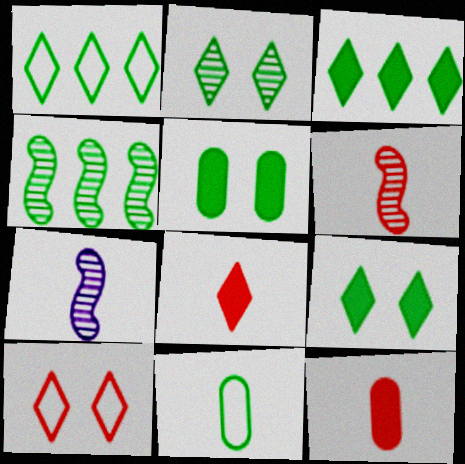[[4, 9, 11], 
[7, 8, 11]]